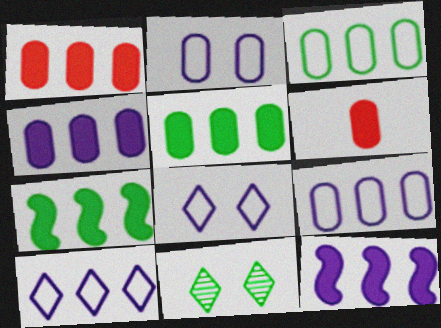[[1, 4, 5]]